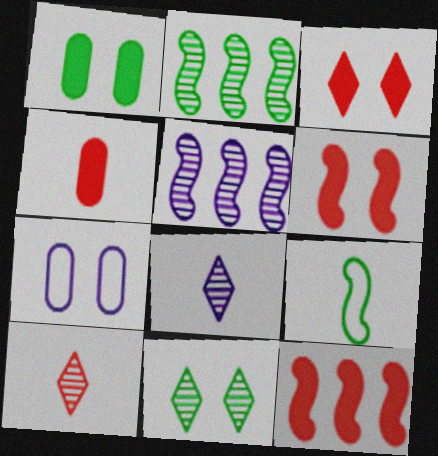[[3, 4, 12], 
[4, 8, 9], 
[5, 6, 9], 
[6, 7, 11]]